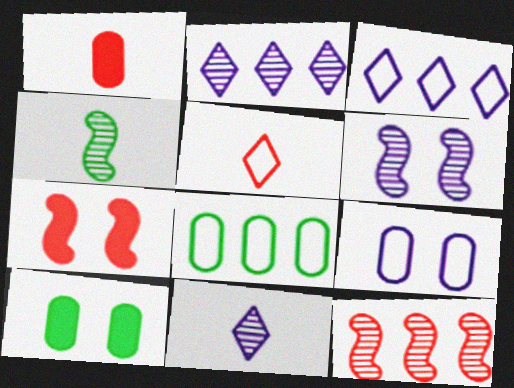[[4, 6, 12], 
[7, 8, 11]]